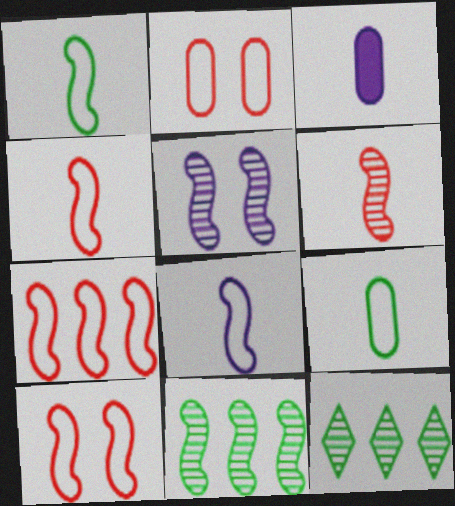[[1, 4, 8], 
[3, 10, 12], 
[4, 7, 10], 
[5, 6, 11]]